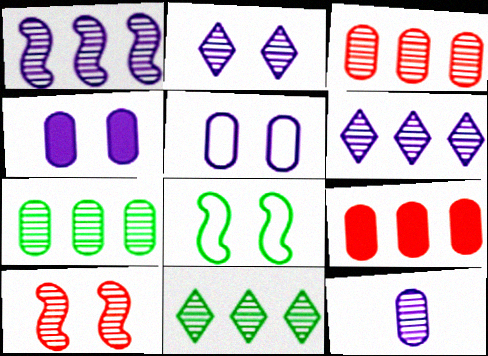[[1, 2, 12], 
[1, 3, 11], 
[10, 11, 12]]